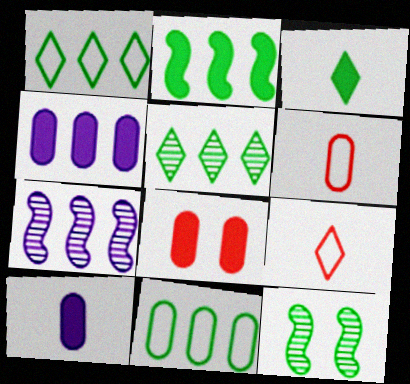[[2, 5, 11], 
[3, 11, 12], 
[4, 9, 12]]